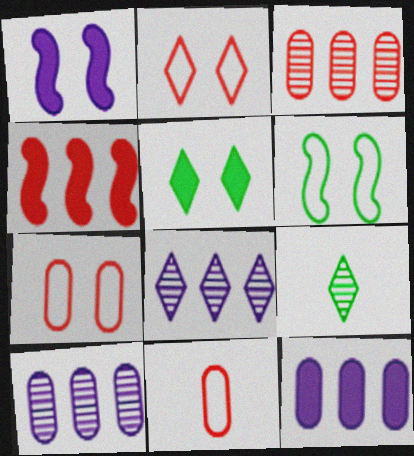[]